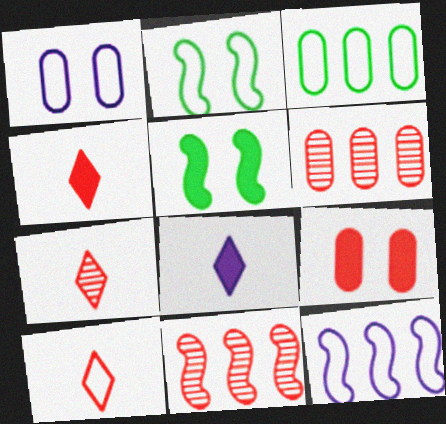[[2, 6, 8], 
[4, 7, 10], 
[9, 10, 11]]